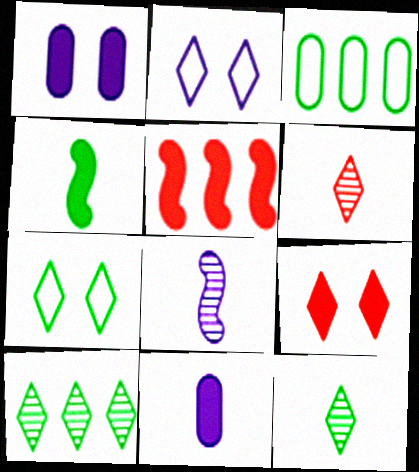[[3, 8, 9]]